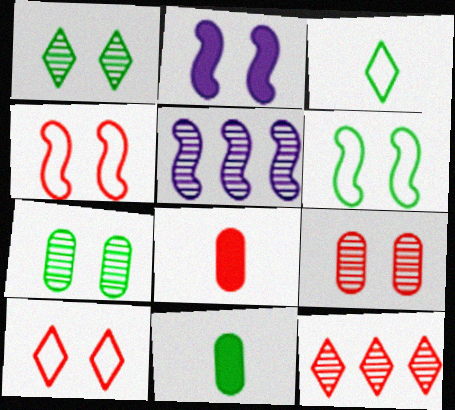[[2, 7, 10], 
[4, 8, 12], 
[5, 10, 11]]